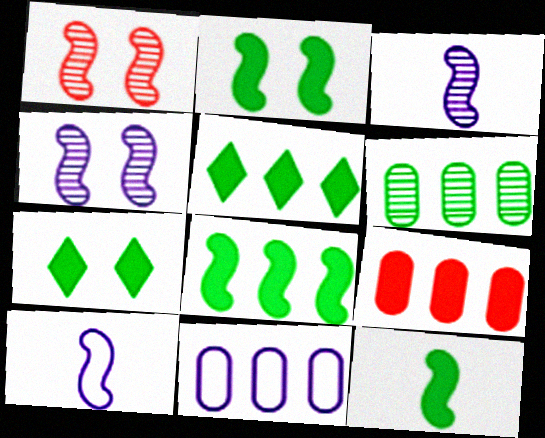[[1, 8, 10], 
[2, 8, 12], 
[6, 9, 11]]